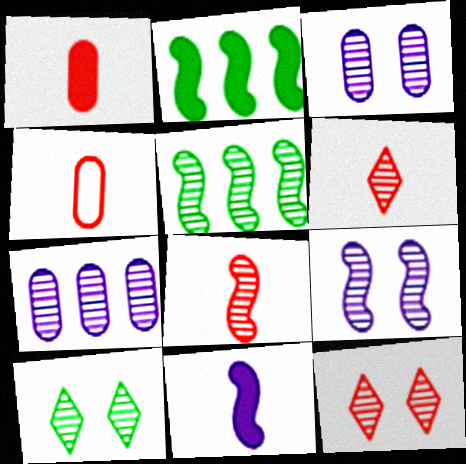[[3, 5, 6], 
[5, 8, 9], 
[7, 8, 10]]